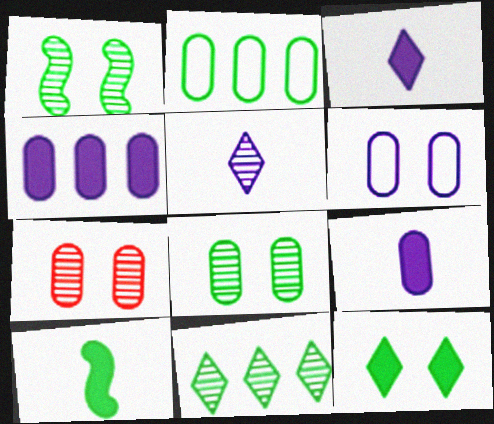[[2, 7, 9]]